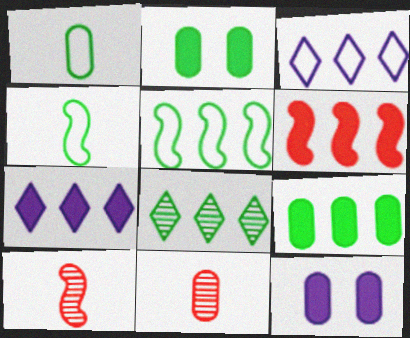[[2, 3, 10], 
[2, 4, 8], 
[5, 8, 9], 
[6, 7, 9]]